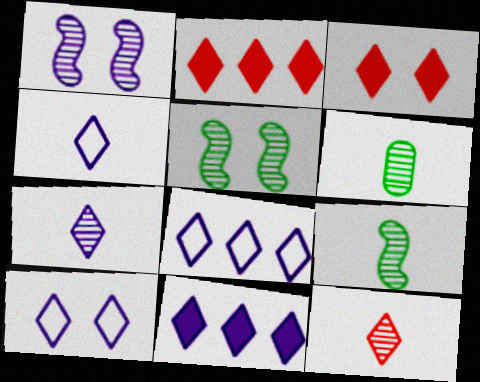[[4, 8, 10], 
[7, 10, 11]]